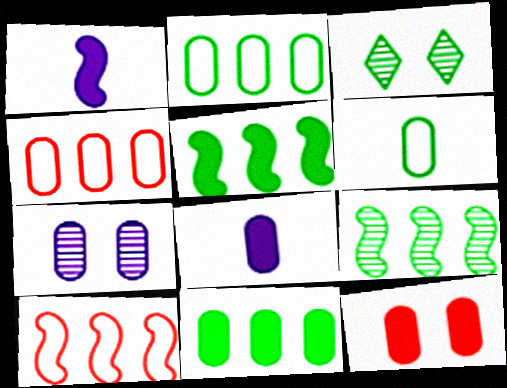[[1, 3, 4], 
[3, 5, 6], 
[3, 8, 10], 
[8, 11, 12]]